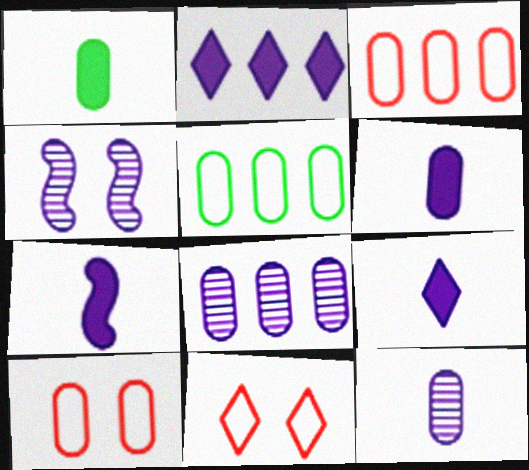[[1, 8, 10], 
[6, 7, 9]]